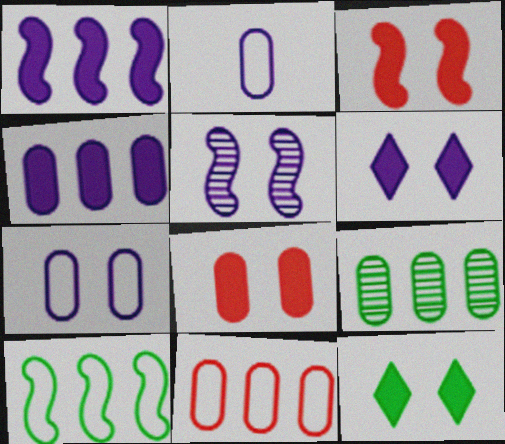[[2, 8, 9], 
[4, 9, 11], 
[5, 6, 7]]